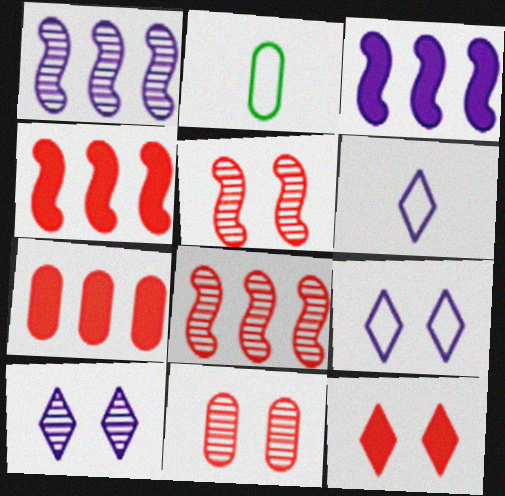[[1, 2, 12], 
[2, 4, 10]]